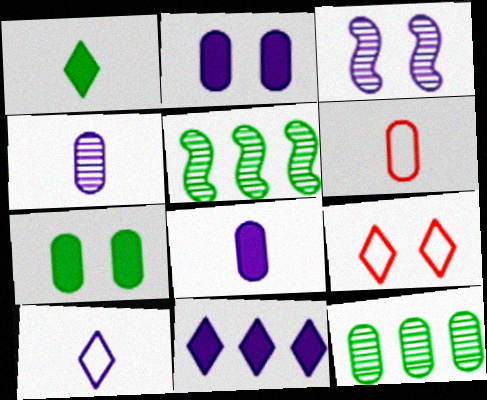[[2, 6, 12], 
[3, 7, 9], 
[5, 8, 9]]